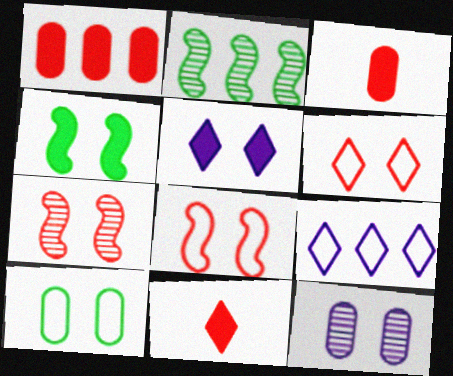[[1, 2, 9], 
[4, 6, 12], 
[5, 7, 10]]